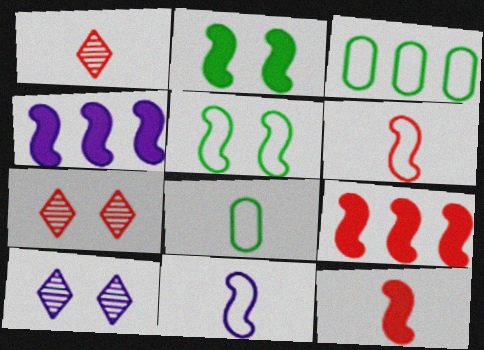[[2, 4, 12], 
[3, 10, 12], 
[4, 7, 8], 
[8, 9, 10]]